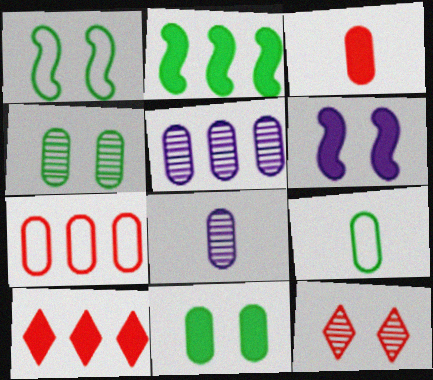[[1, 8, 10], 
[3, 8, 9], 
[7, 8, 11]]